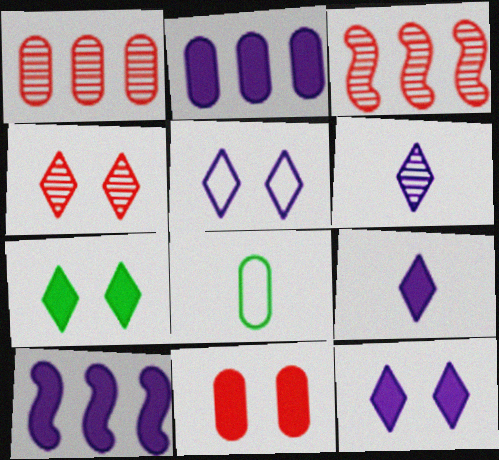[[3, 8, 12], 
[4, 5, 7], 
[4, 8, 10]]